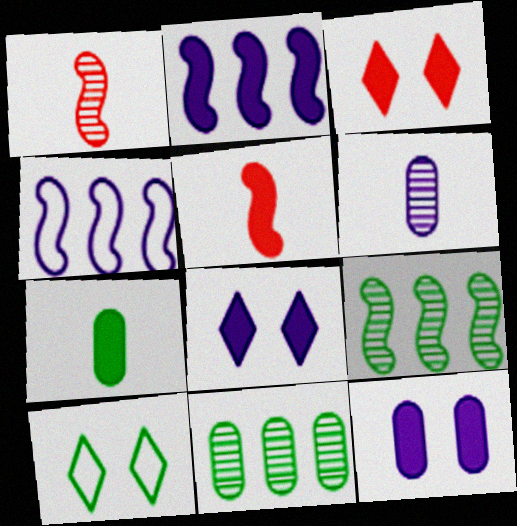[[2, 3, 7], 
[4, 6, 8], 
[7, 9, 10]]